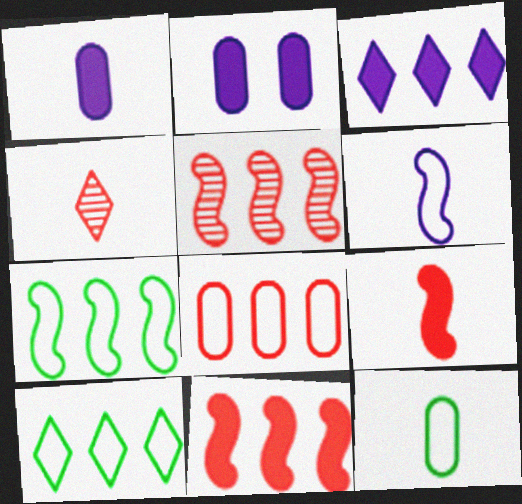[[2, 4, 7]]